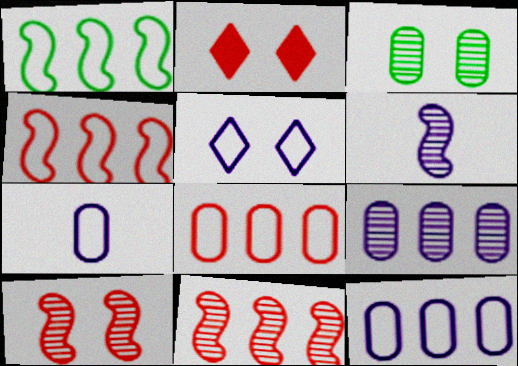[]